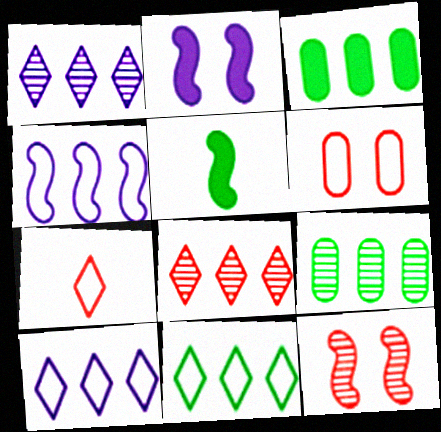[[1, 5, 6], 
[2, 7, 9], 
[3, 4, 8], 
[4, 5, 12]]